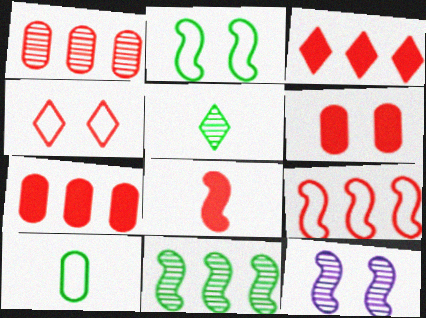[[1, 3, 9], 
[1, 4, 8], 
[1, 5, 12], 
[3, 6, 8], 
[3, 10, 12]]